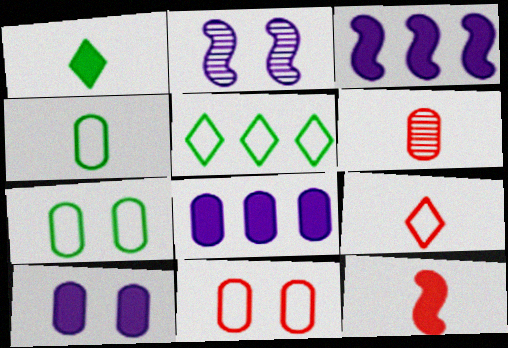[[6, 7, 8], 
[6, 9, 12]]